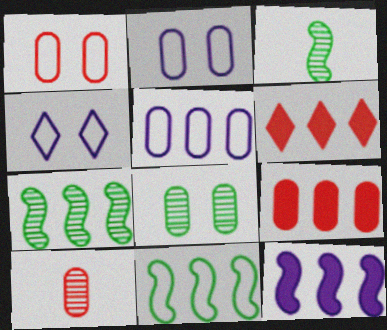[[1, 9, 10], 
[2, 3, 6], 
[3, 4, 9], 
[5, 6, 7]]